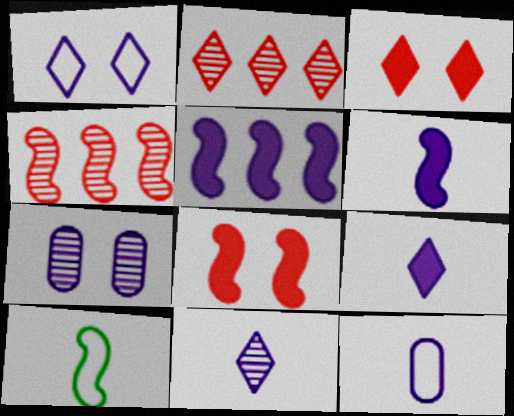[[6, 11, 12]]